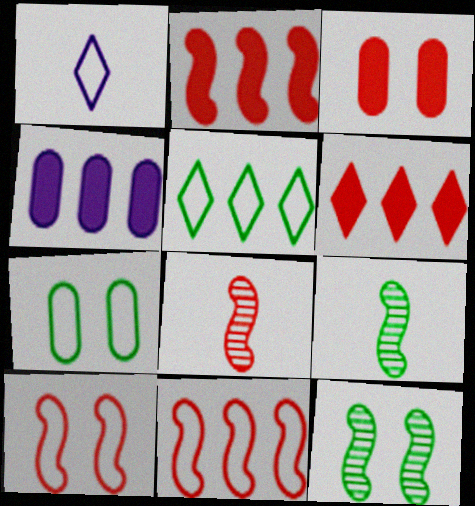[[1, 7, 11], 
[2, 8, 10]]